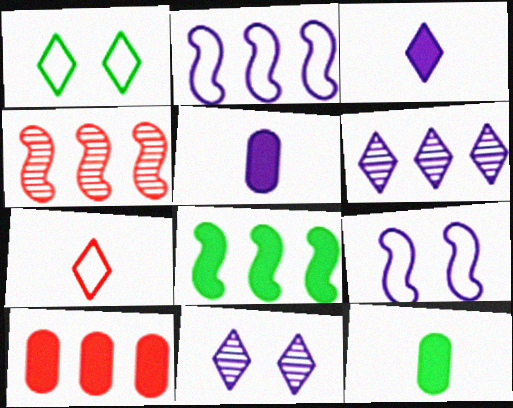[[1, 4, 5], 
[2, 4, 8], 
[2, 5, 11], 
[5, 6, 9]]